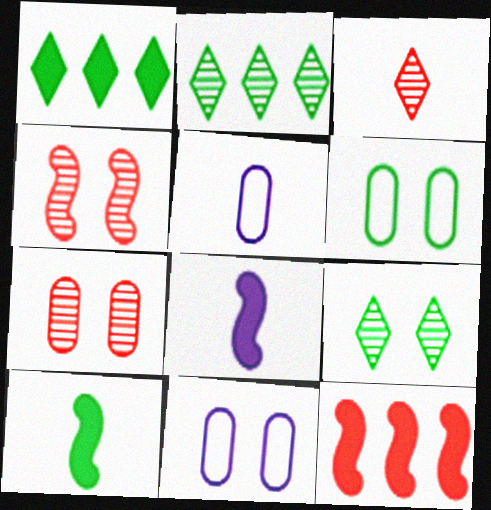[[1, 4, 5], 
[2, 6, 10], 
[3, 5, 10], 
[5, 9, 12]]